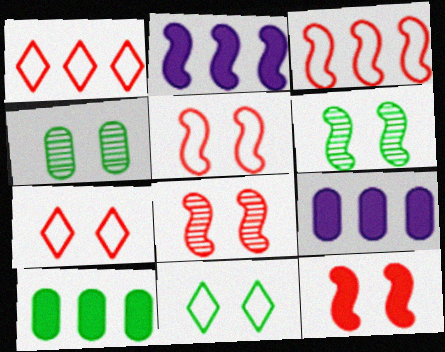[[5, 8, 12]]